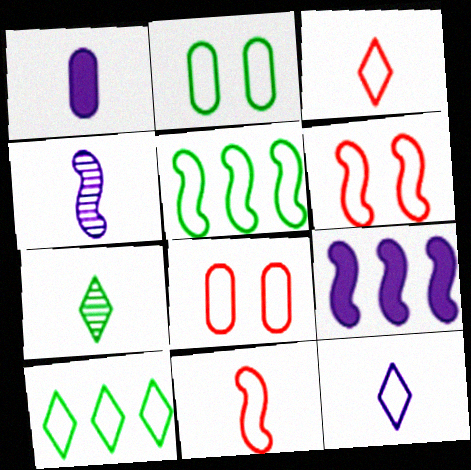[[1, 4, 12], 
[1, 7, 11], 
[5, 8, 12], 
[7, 8, 9]]